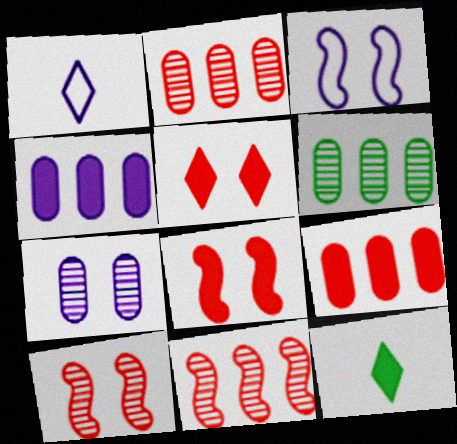[[1, 6, 8], 
[2, 3, 12], 
[4, 8, 12]]